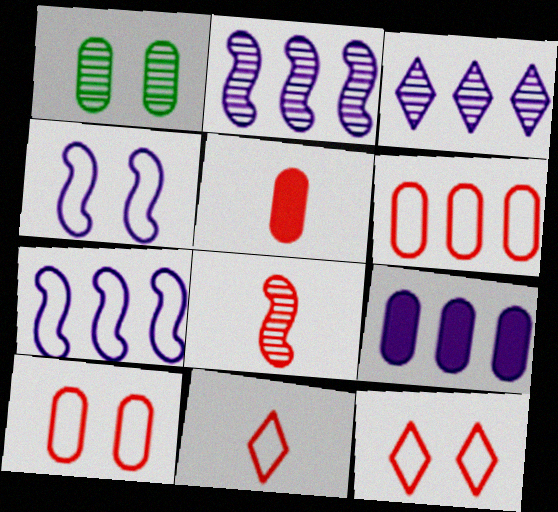[[1, 3, 8], 
[3, 7, 9], 
[5, 8, 11]]